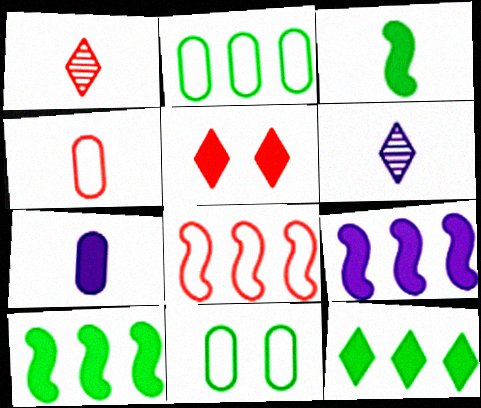[[1, 9, 11], 
[3, 4, 6], 
[5, 7, 10]]